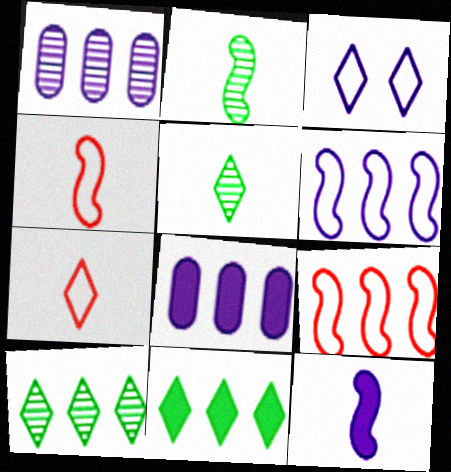[[1, 3, 12], 
[1, 9, 11], 
[2, 4, 12], 
[8, 9, 10]]